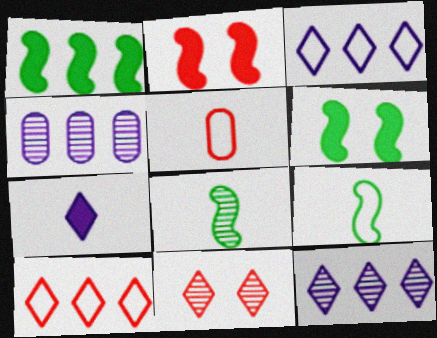[[1, 4, 10], 
[4, 8, 11], 
[5, 6, 12], 
[5, 7, 8]]